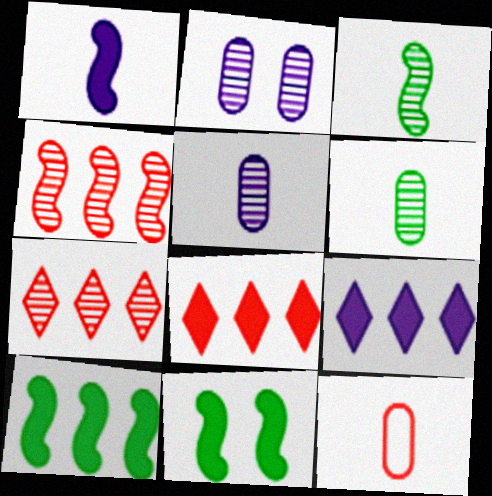[[2, 3, 7]]